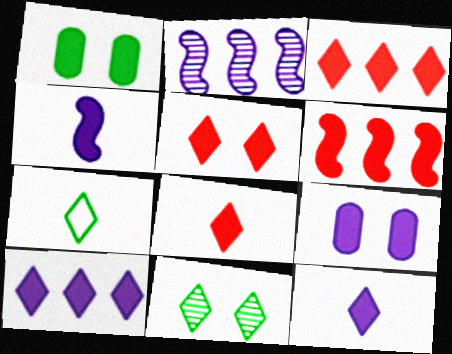[[1, 3, 4], 
[1, 6, 12], 
[3, 5, 8], 
[4, 9, 10]]